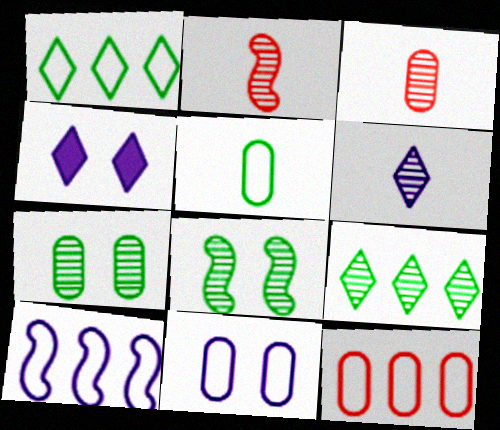[[1, 10, 12], 
[5, 11, 12]]